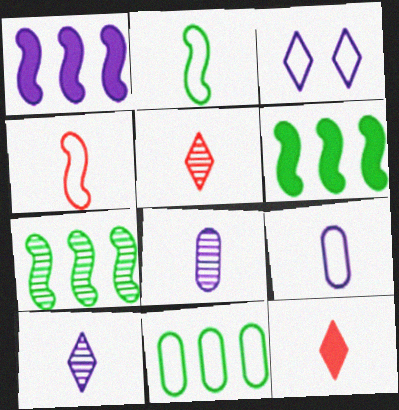[[1, 3, 8], 
[2, 8, 12], 
[3, 4, 11]]